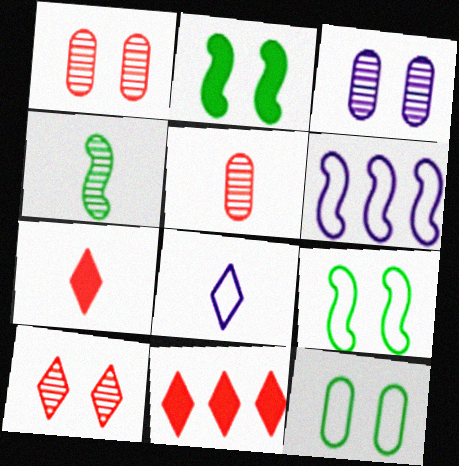[]